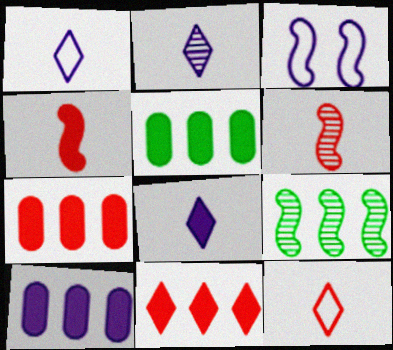[[1, 2, 8], 
[2, 3, 10], 
[3, 4, 9], 
[5, 7, 10]]